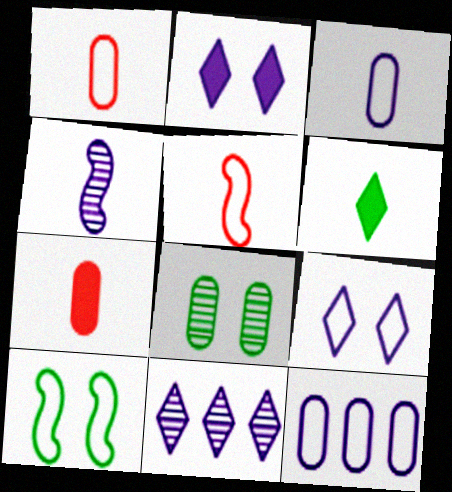[[1, 4, 6], 
[2, 4, 12], 
[7, 8, 12], 
[7, 10, 11]]